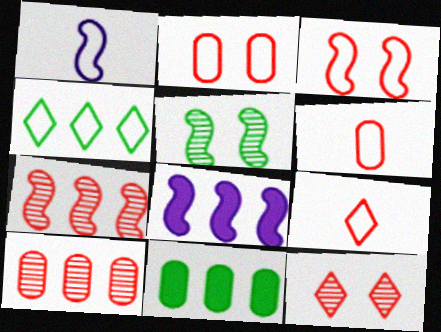[[1, 2, 4], 
[1, 11, 12], 
[4, 8, 10]]